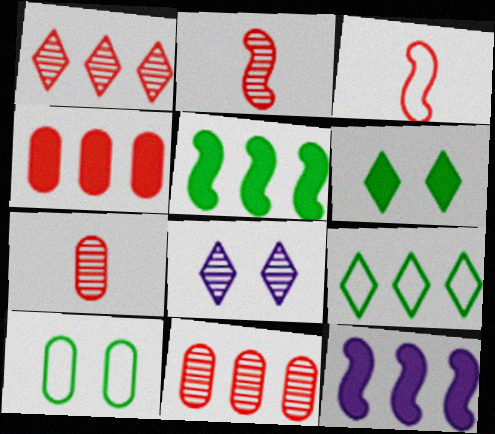[[9, 11, 12]]